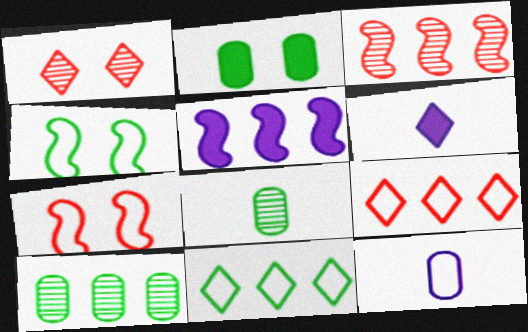[[1, 6, 11], 
[4, 9, 12], 
[5, 9, 10], 
[6, 7, 10], 
[7, 11, 12]]